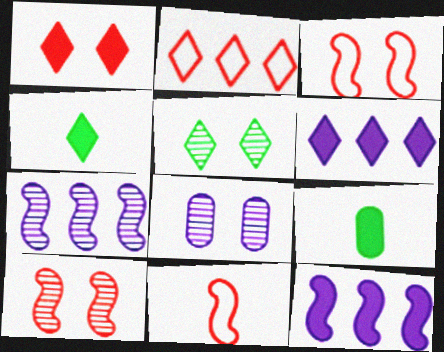[[1, 4, 6], 
[1, 9, 12], 
[5, 8, 10]]